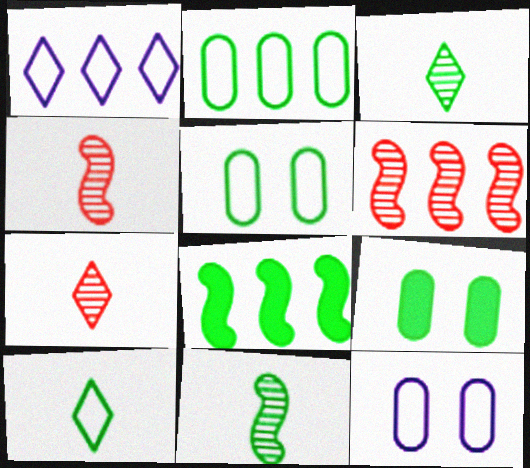[[1, 4, 9], 
[3, 5, 8], 
[7, 8, 12]]